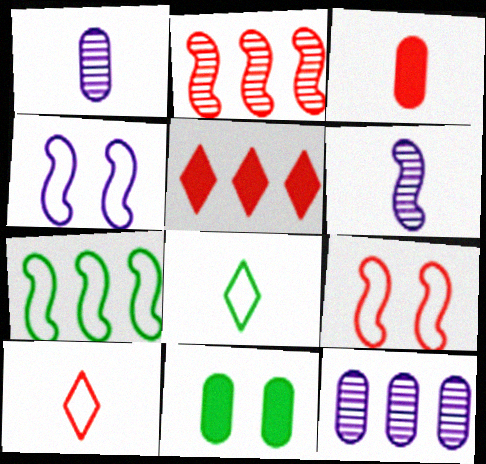[[3, 6, 8], 
[5, 7, 12]]